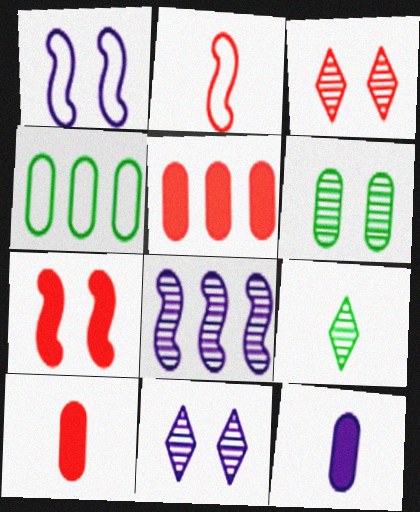[[1, 5, 9], 
[2, 3, 5], 
[2, 9, 12]]